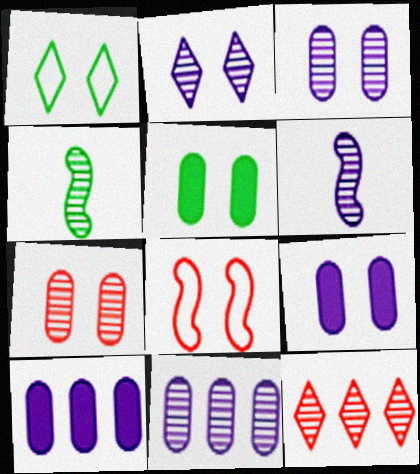[[2, 5, 8], 
[2, 6, 11], 
[3, 4, 12]]